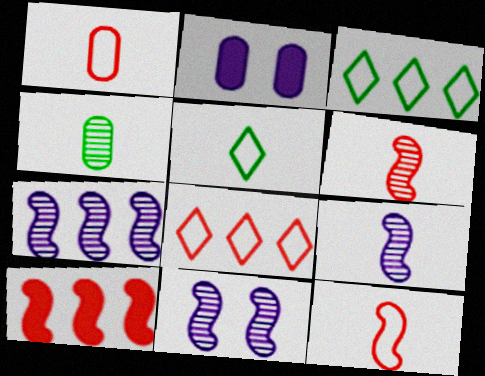[[2, 3, 6], 
[7, 9, 11]]